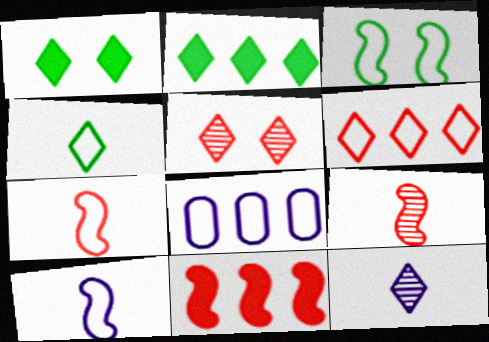[[1, 6, 12], 
[1, 8, 9]]